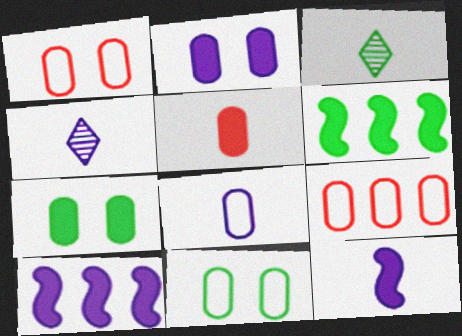[[1, 3, 10], 
[1, 4, 6], 
[3, 6, 11], 
[4, 8, 12], 
[8, 9, 11]]